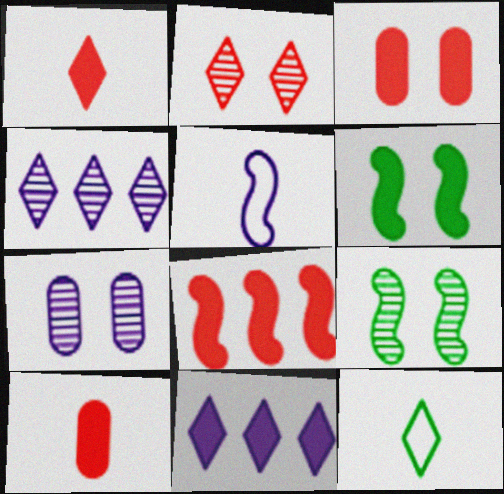[[1, 3, 8], 
[2, 7, 9], 
[2, 11, 12], 
[5, 7, 11], 
[5, 8, 9], 
[6, 10, 11], 
[7, 8, 12]]